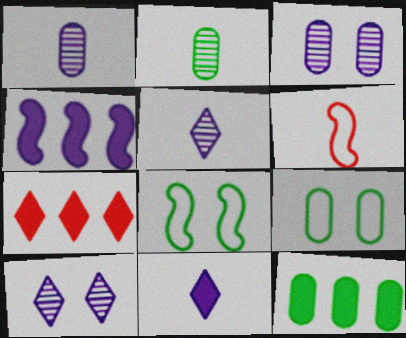[[1, 7, 8], 
[2, 6, 11], 
[2, 9, 12], 
[4, 7, 12], 
[6, 10, 12]]